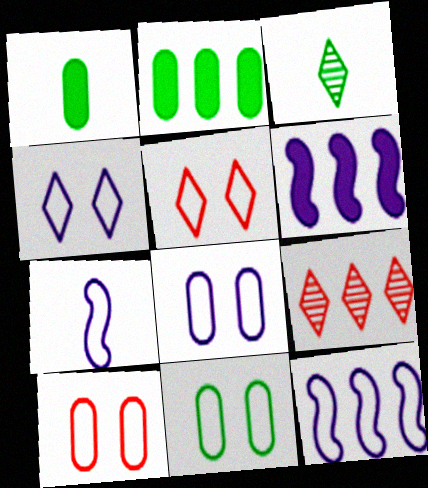[[2, 9, 12], 
[3, 6, 10], 
[8, 10, 11]]